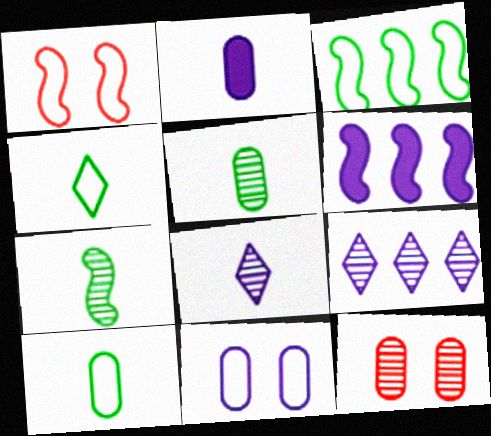[[1, 6, 7], 
[4, 6, 12], 
[6, 8, 11], 
[7, 9, 12]]